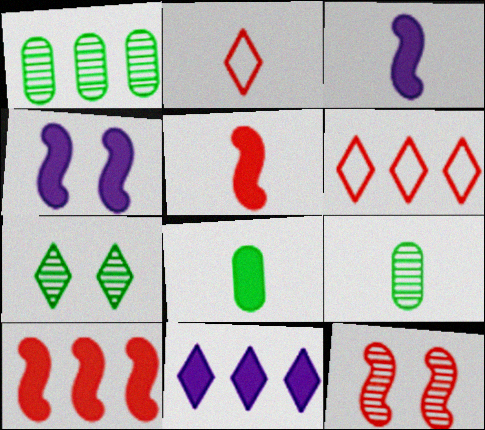[[1, 2, 4], 
[2, 3, 9], 
[2, 7, 11], 
[4, 6, 9]]